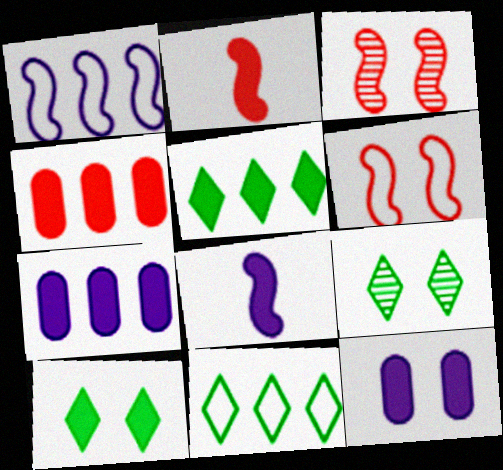[[2, 5, 12], 
[2, 7, 10], 
[4, 8, 10], 
[6, 9, 12]]